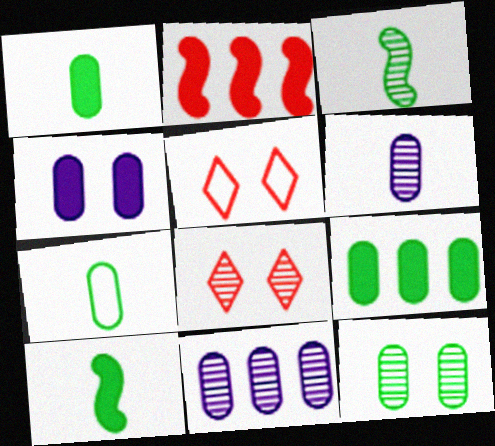[[3, 8, 11], 
[5, 10, 11], 
[7, 9, 12]]